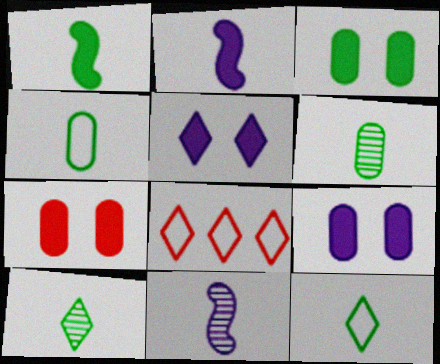[[1, 4, 10], 
[1, 6, 12], 
[3, 7, 9], 
[3, 8, 11], 
[5, 8, 10]]